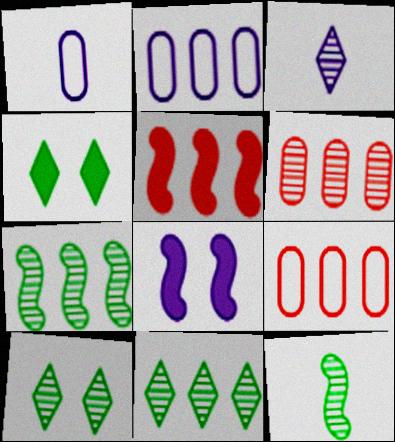[[1, 5, 10], 
[2, 3, 8], 
[2, 5, 11]]